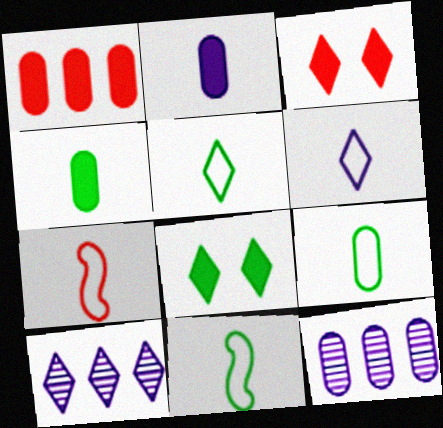[[3, 5, 10], 
[3, 11, 12], 
[5, 9, 11], 
[6, 7, 9], 
[7, 8, 12]]